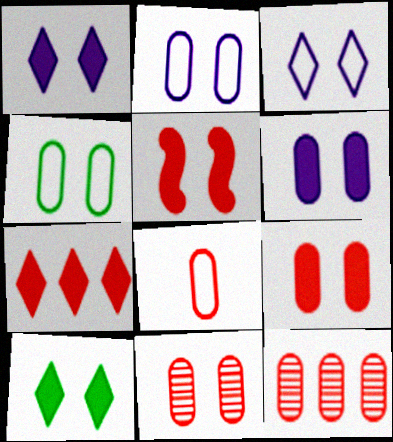[[4, 6, 11], 
[5, 6, 10], 
[8, 9, 12]]